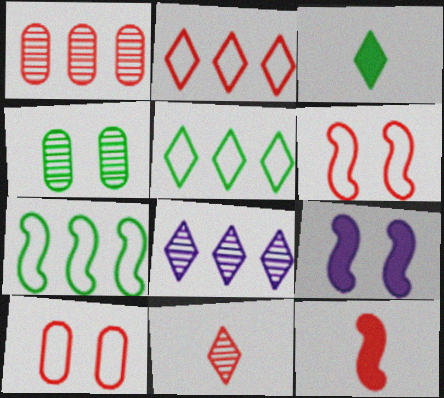[[3, 4, 7]]